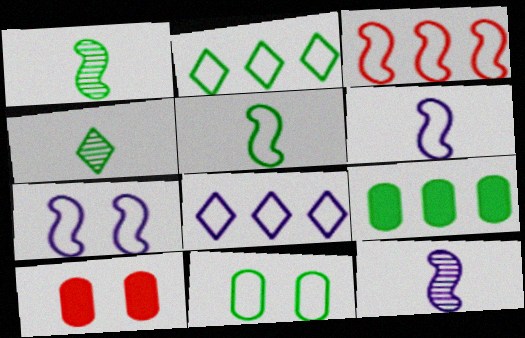[[1, 8, 10], 
[2, 5, 11], 
[2, 10, 12], 
[3, 5, 7]]